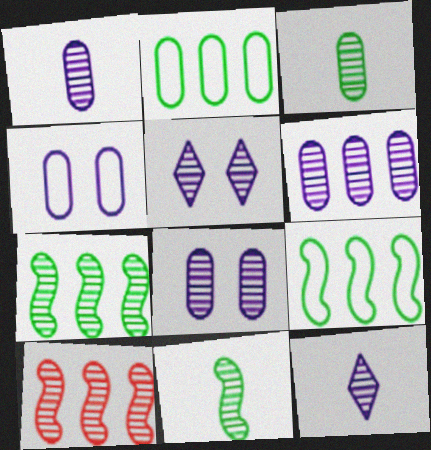[[1, 6, 8], 
[3, 5, 10]]